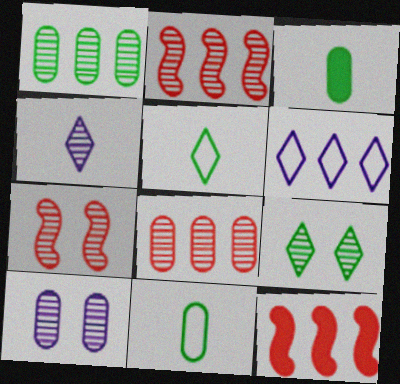[[1, 4, 7], 
[1, 6, 12], 
[3, 6, 7], 
[5, 10, 12], 
[7, 9, 10]]